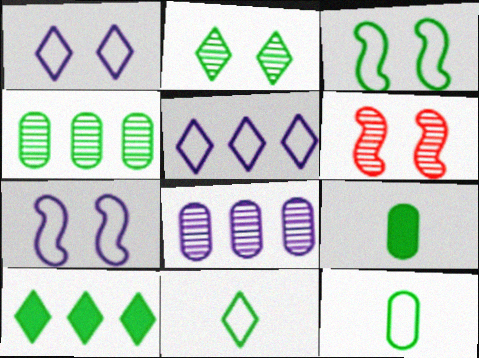[[2, 10, 11], 
[5, 6, 9]]